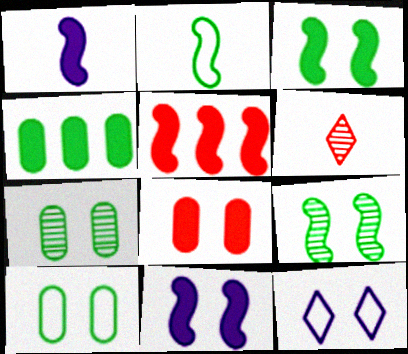[[1, 3, 5], 
[8, 9, 12]]